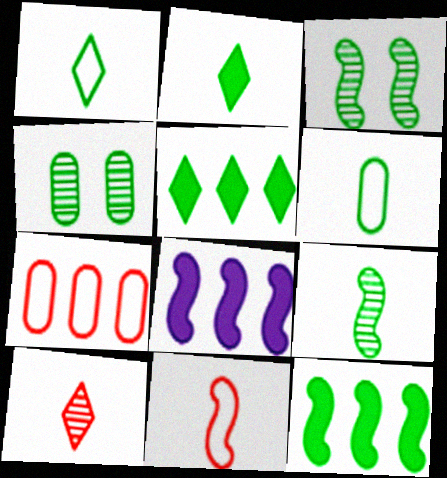[[1, 4, 12], 
[2, 6, 9], 
[3, 5, 6], 
[3, 8, 11]]